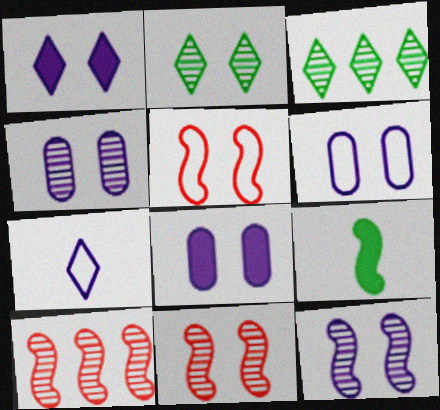[[1, 6, 12], 
[2, 4, 11], 
[2, 5, 8], 
[4, 6, 8]]